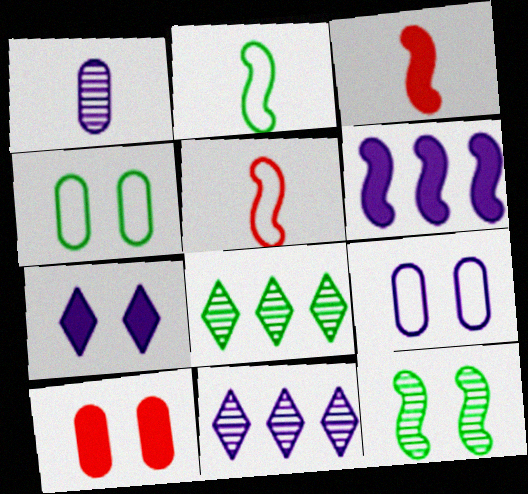[[2, 10, 11], 
[3, 4, 11], 
[3, 8, 9], 
[5, 6, 12]]